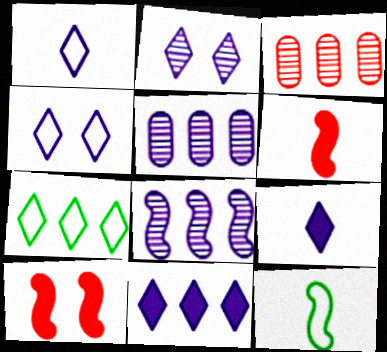[[1, 2, 11], 
[8, 10, 12]]